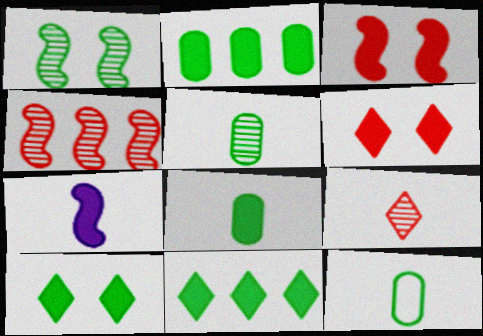[[1, 11, 12], 
[2, 6, 7], 
[5, 8, 12], 
[7, 9, 12]]